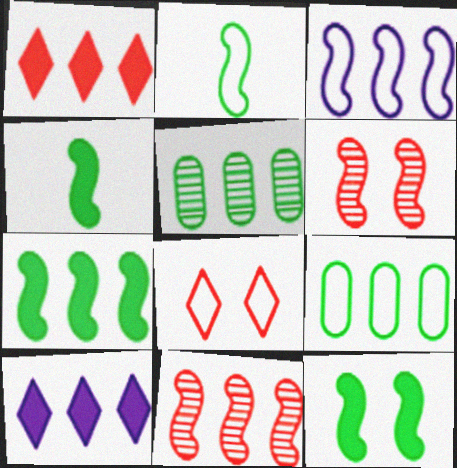[[1, 3, 5], 
[3, 4, 6], 
[3, 7, 11], 
[4, 7, 12], 
[9, 10, 11]]